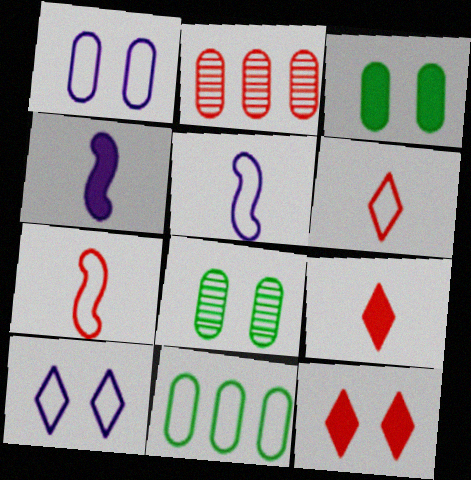[[2, 7, 12], 
[7, 10, 11]]